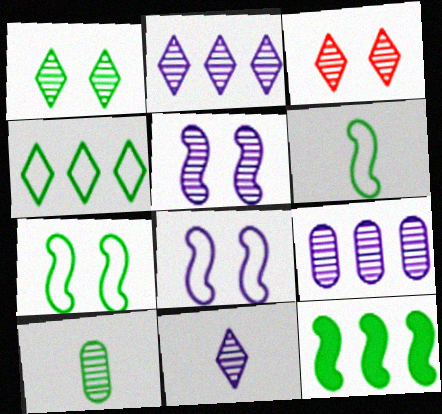[[5, 9, 11]]